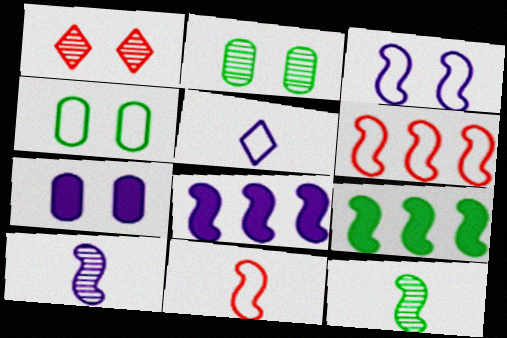[[3, 8, 10], 
[4, 5, 6]]